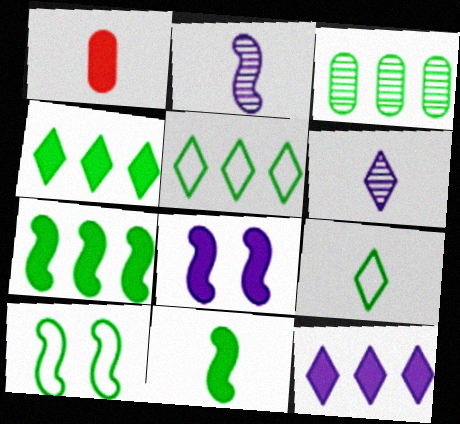[[1, 2, 9], 
[1, 4, 8], 
[3, 5, 7]]